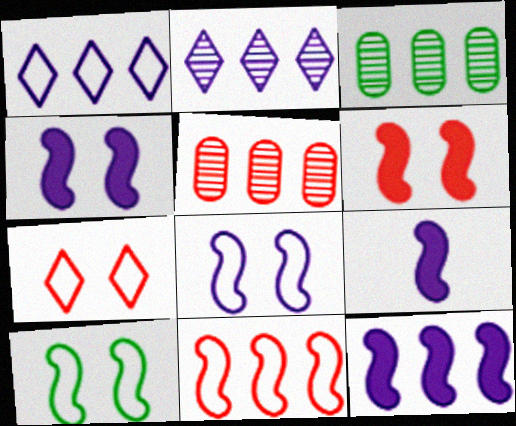[[3, 7, 9], 
[4, 9, 12]]